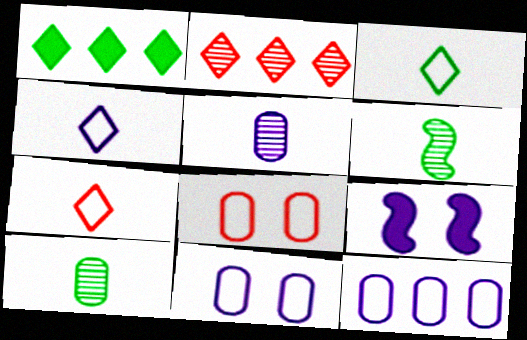[[3, 4, 7]]